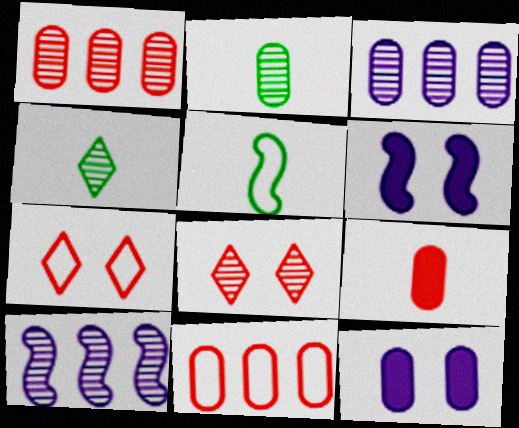[[2, 8, 10], 
[2, 11, 12], 
[4, 6, 11]]